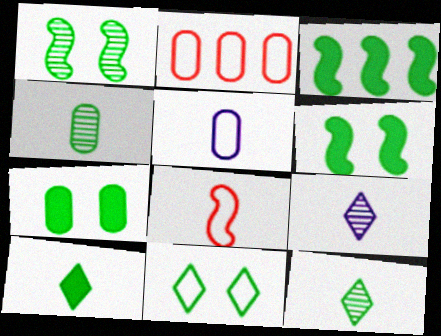[[1, 7, 11], 
[2, 6, 9], 
[3, 4, 11], 
[3, 7, 10]]